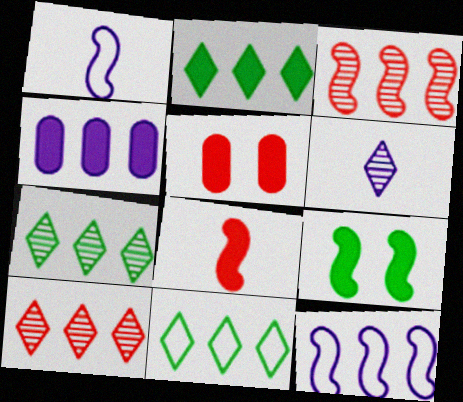[[1, 3, 9], 
[1, 5, 7], 
[2, 7, 11], 
[3, 4, 11]]